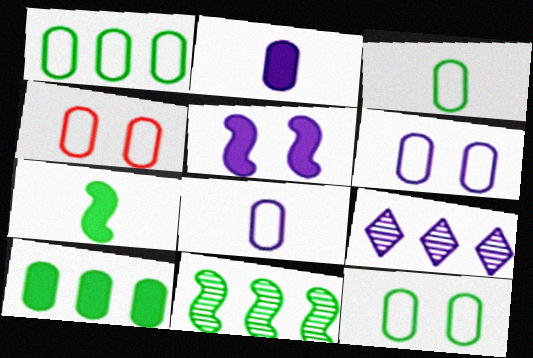[[1, 3, 12], 
[1, 4, 8], 
[4, 6, 12], 
[4, 7, 9], 
[5, 8, 9]]